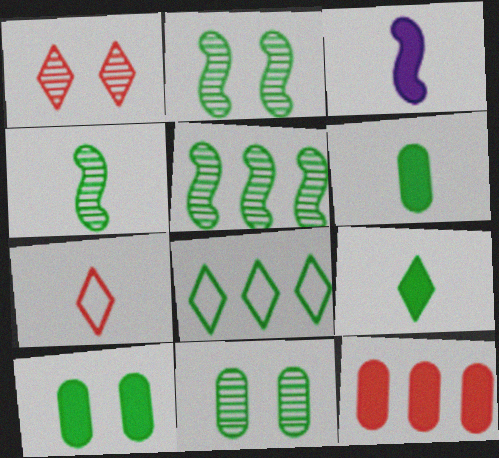[[2, 4, 5], 
[2, 6, 8], 
[4, 8, 10]]